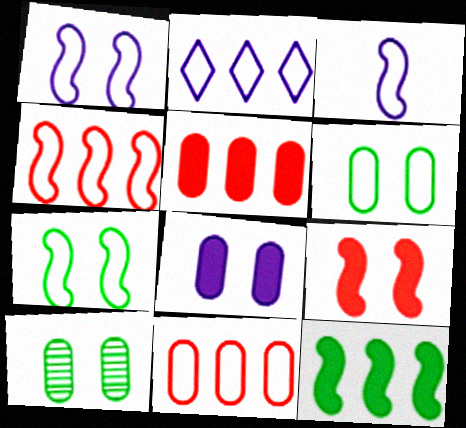[[3, 4, 7]]